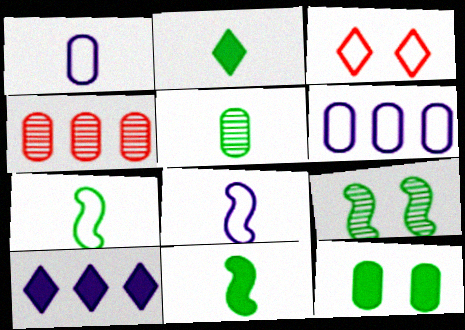[[1, 4, 12], 
[2, 5, 7], 
[3, 6, 7]]